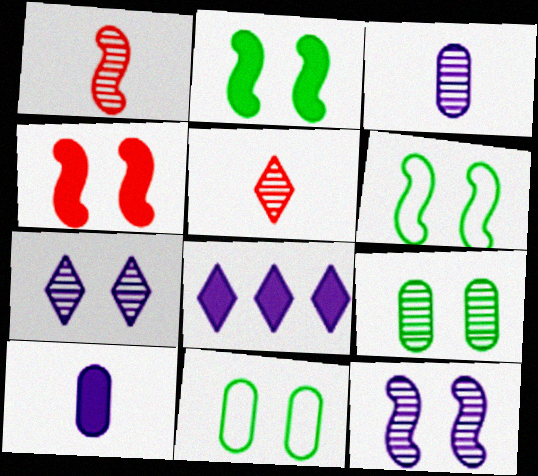[[1, 8, 11], 
[4, 6, 12], 
[4, 7, 11]]